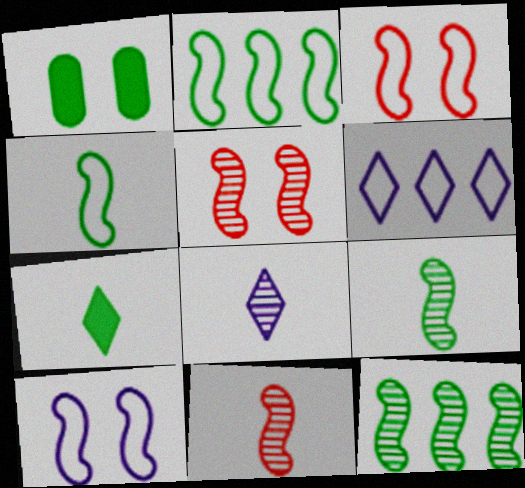[[1, 6, 11]]